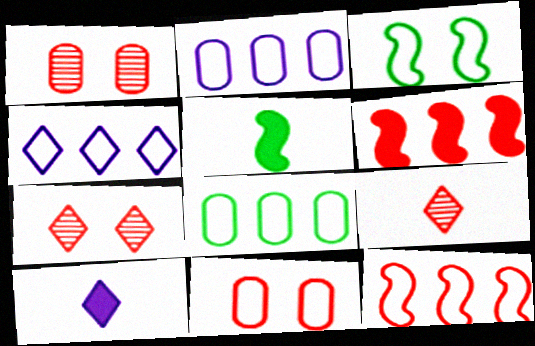[[1, 4, 5], 
[2, 5, 7], 
[4, 8, 12], 
[6, 9, 11]]